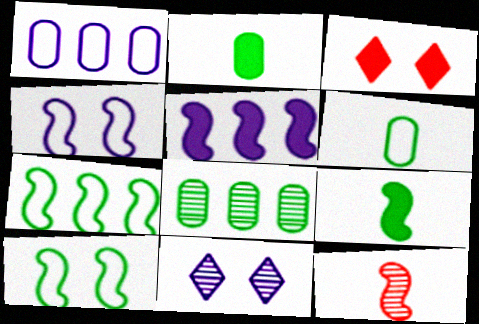[[2, 3, 5], 
[5, 10, 12], 
[8, 11, 12]]